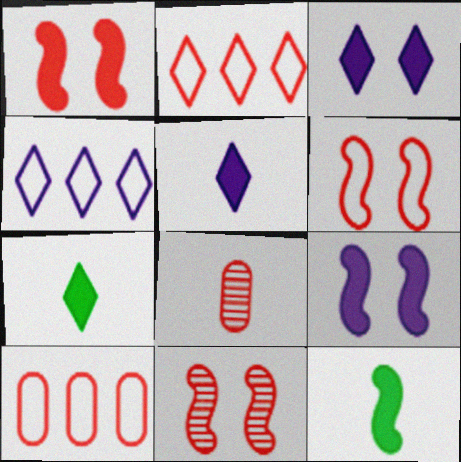[[1, 2, 8], 
[1, 6, 11]]